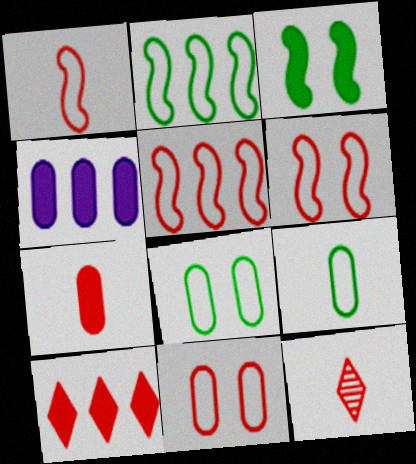[[1, 5, 6], 
[1, 7, 12]]